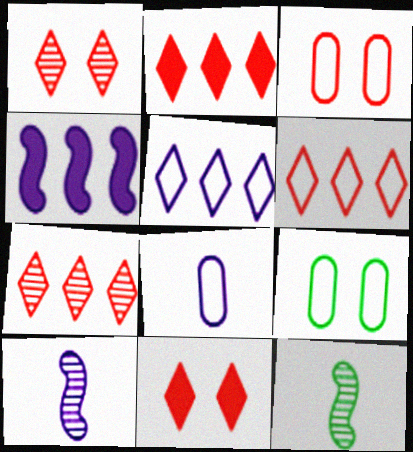[[2, 6, 7], 
[2, 9, 10]]